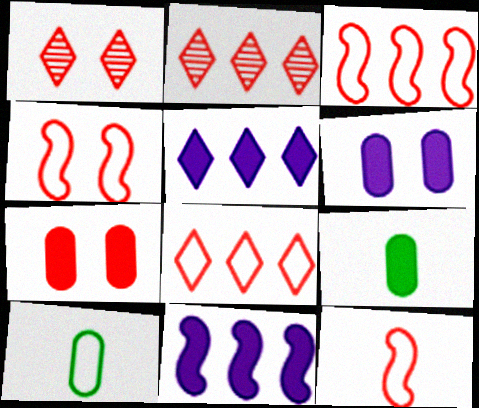[[1, 4, 7], 
[1, 10, 11], 
[2, 7, 12], 
[3, 4, 12]]